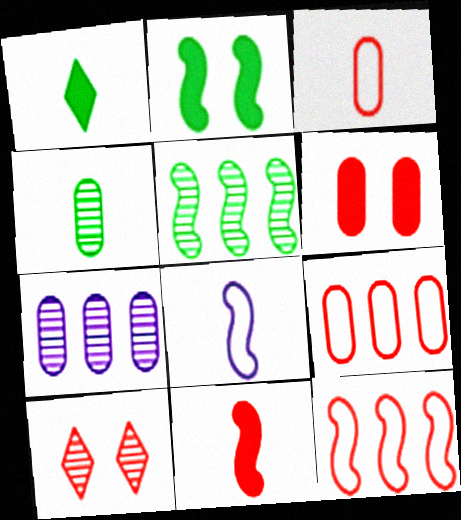[[9, 10, 11]]